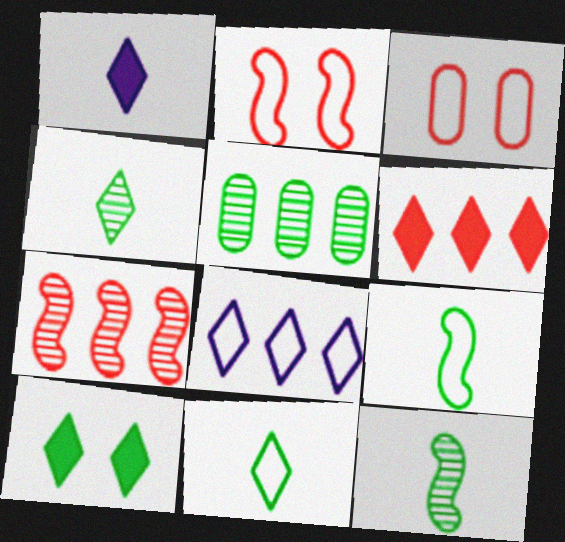[[1, 2, 5], 
[1, 6, 10], 
[3, 8, 9], 
[5, 9, 10]]